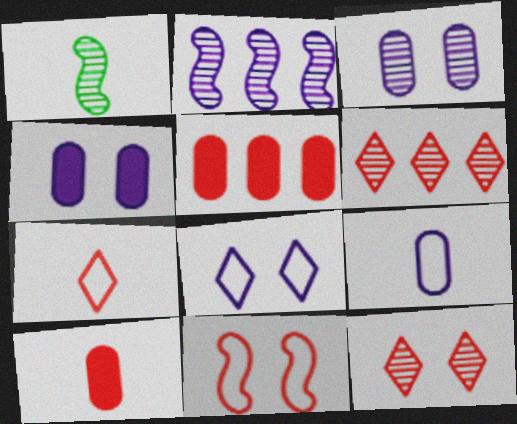[[1, 3, 6], 
[1, 5, 8], 
[6, 10, 11]]